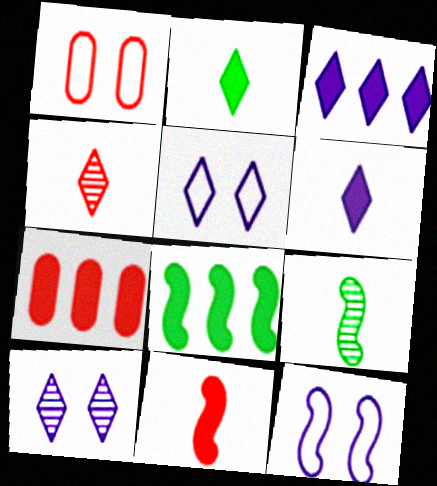[[1, 3, 9], 
[3, 7, 8], 
[5, 7, 9]]